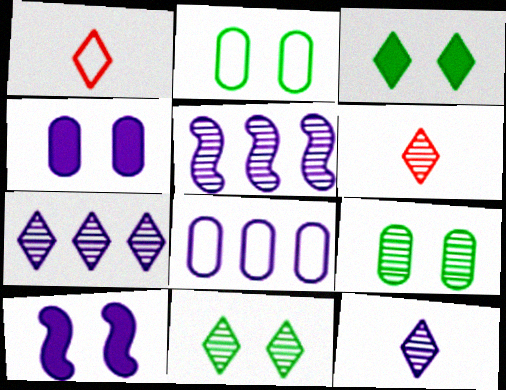[[1, 3, 7], 
[5, 6, 9], 
[6, 7, 11], 
[8, 10, 12]]